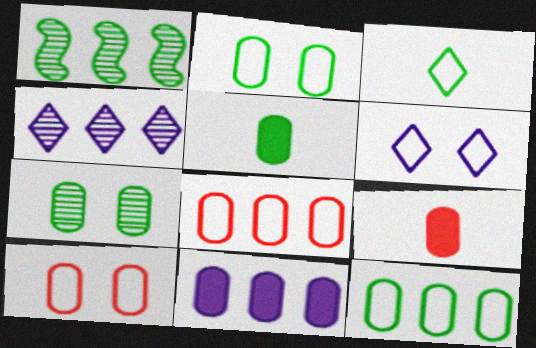[[1, 6, 9], 
[5, 7, 12]]